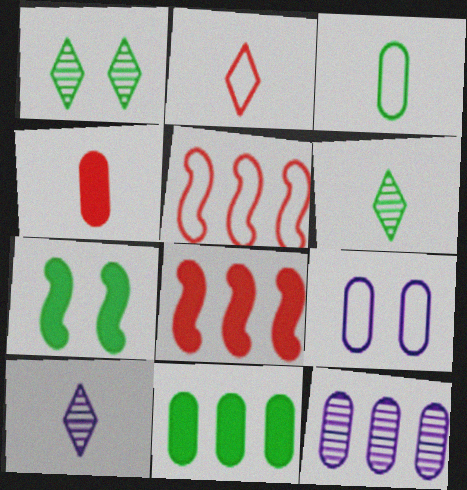[[2, 7, 12], 
[6, 8, 9]]